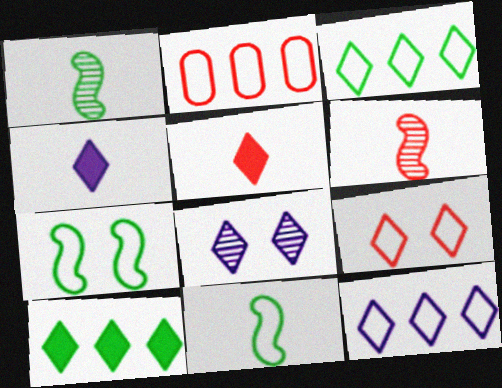[[3, 5, 8], 
[4, 8, 12]]